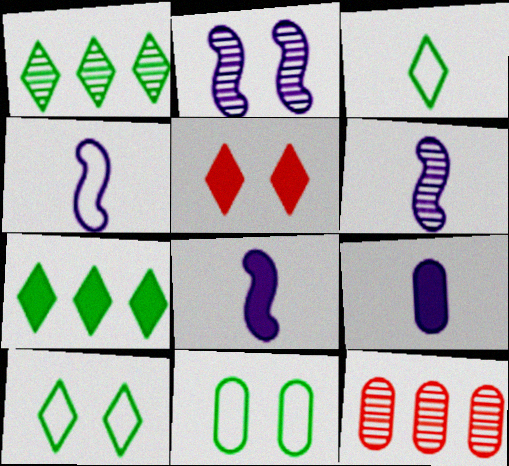[[2, 5, 11], 
[4, 6, 8], 
[8, 10, 12], 
[9, 11, 12]]